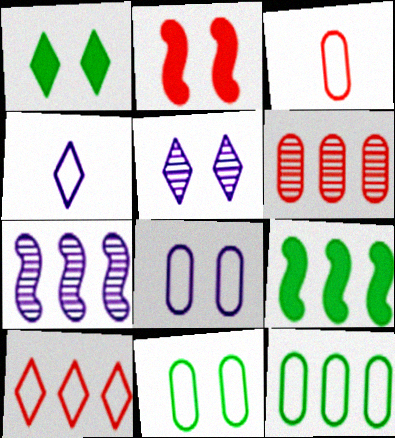[[1, 3, 7], 
[2, 5, 11], 
[3, 5, 9], 
[3, 8, 12]]